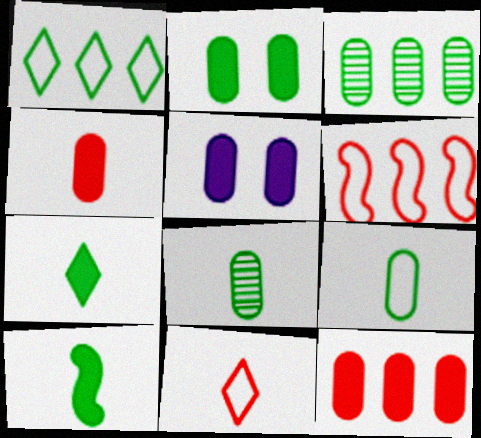[[2, 3, 9]]